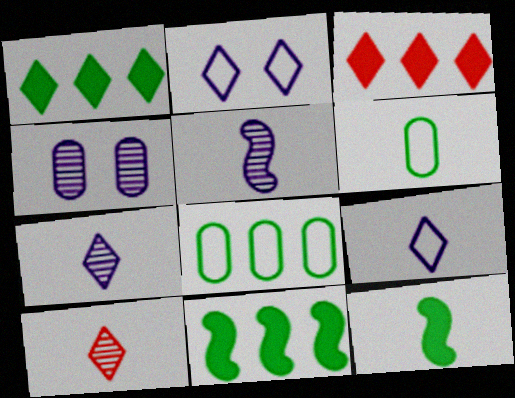[[1, 2, 10]]